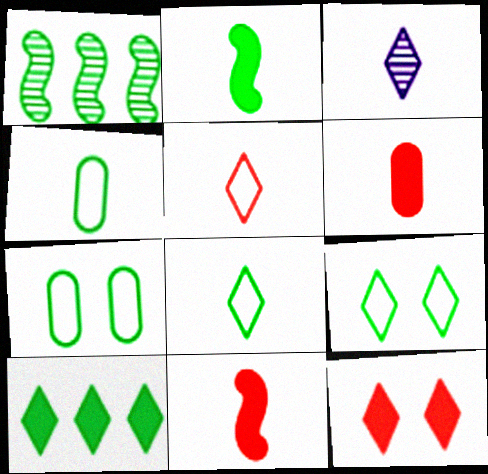[[3, 4, 11]]